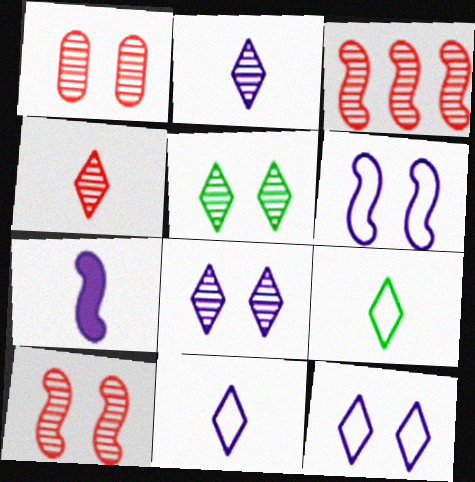[[1, 3, 4]]